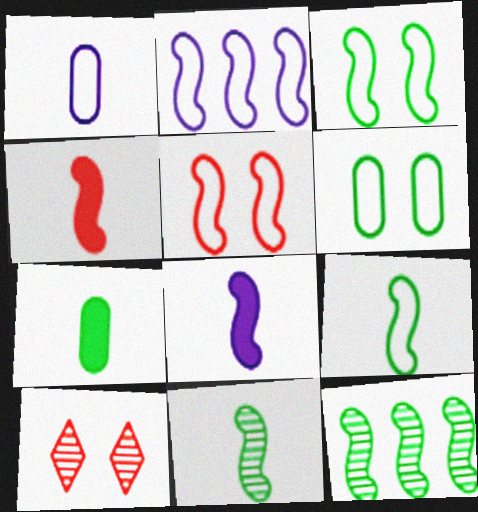[[2, 5, 9], 
[2, 7, 10], 
[5, 8, 12]]